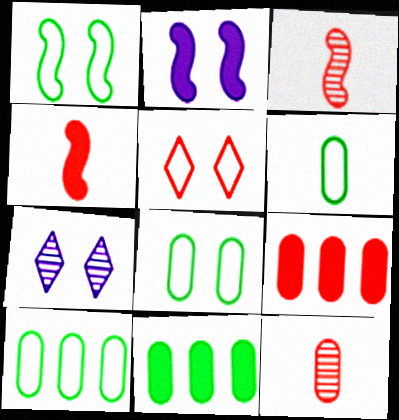[[3, 5, 9], 
[4, 7, 10], 
[6, 8, 10]]